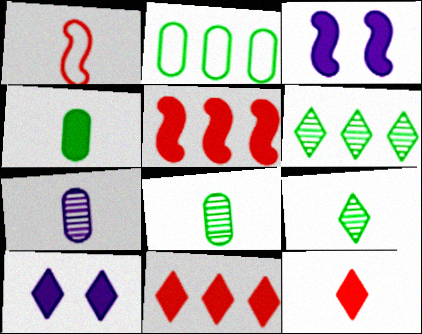[[3, 4, 11], 
[4, 5, 10]]